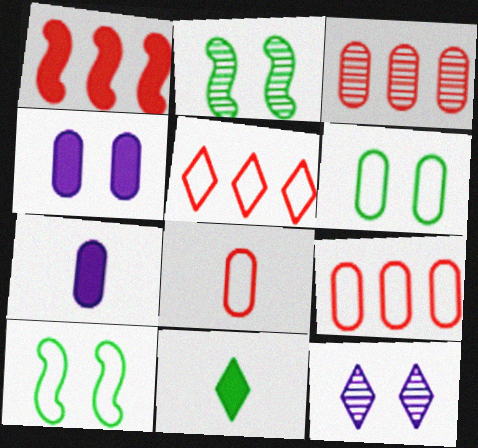[[1, 3, 5], 
[1, 4, 11], 
[2, 5, 7], 
[3, 6, 7], 
[5, 11, 12]]